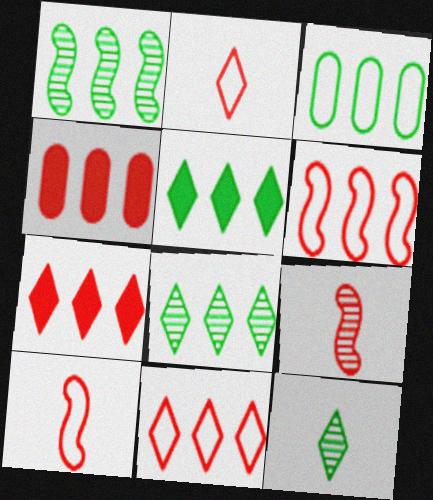[[1, 3, 5]]